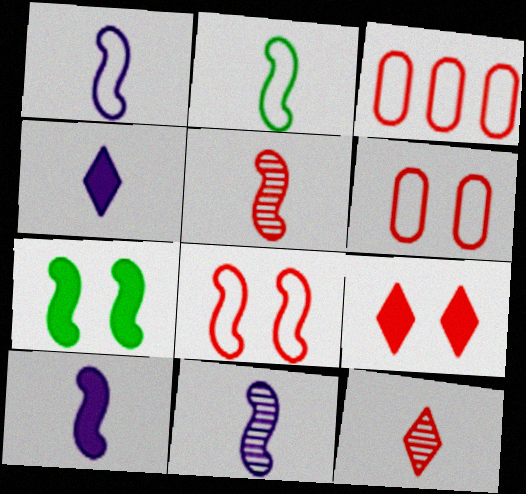[[1, 10, 11], 
[2, 5, 10], 
[3, 5, 9]]